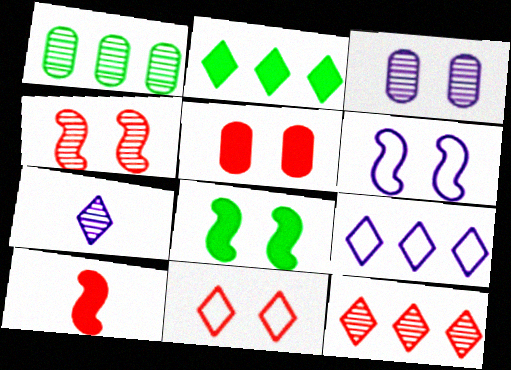[[1, 4, 7], 
[2, 7, 11], 
[2, 9, 12], 
[3, 8, 11], 
[4, 5, 11], 
[4, 6, 8]]